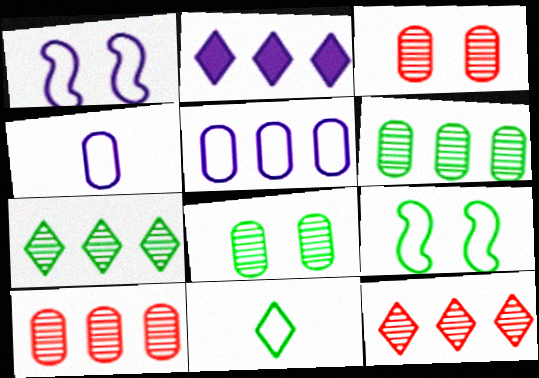[]